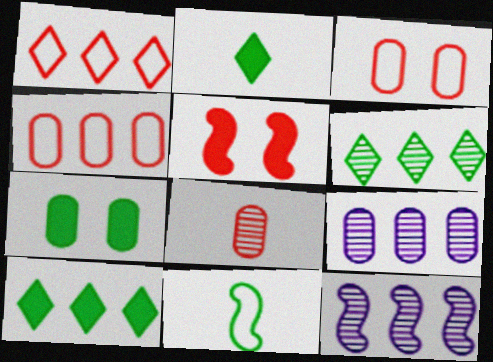[[1, 5, 8], 
[2, 3, 12], 
[4, 10, 12], 
[5, 11, 12], 
[6, 7, 11]]